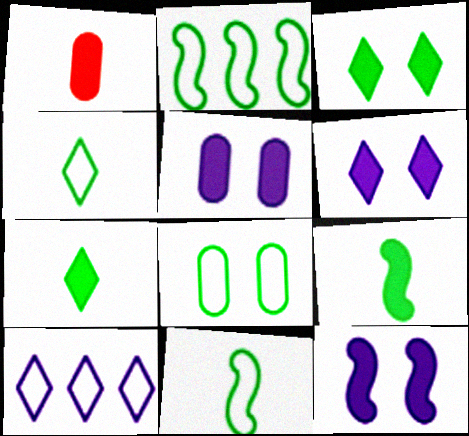[[2, 4, 8], 
[5, 6, 12]]